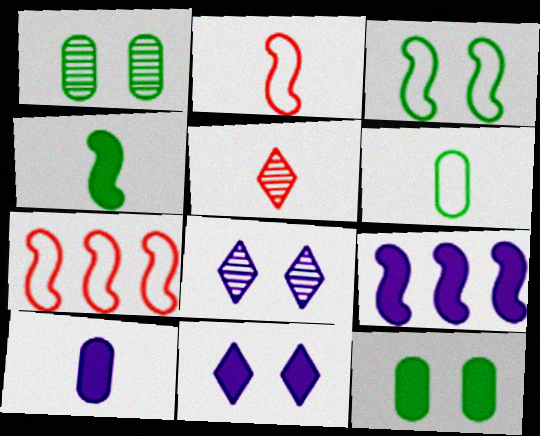[[9, 10, 11]]